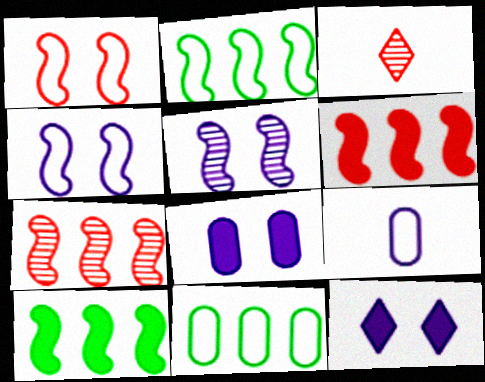[[2, 3, 8]]